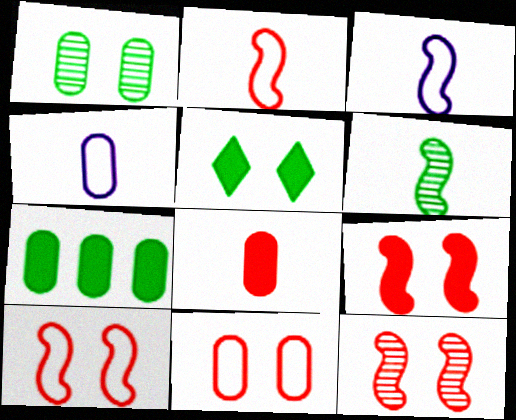[[9, 10, 12]]